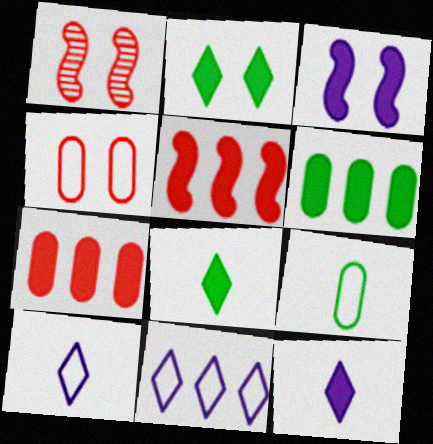[[1, 6, 10], 
[3, 7, 8]]